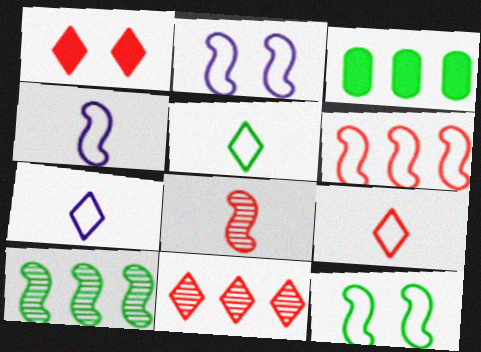[[1, 9, 11], 
[4, 6, 12], 
[5, 7, 9]]